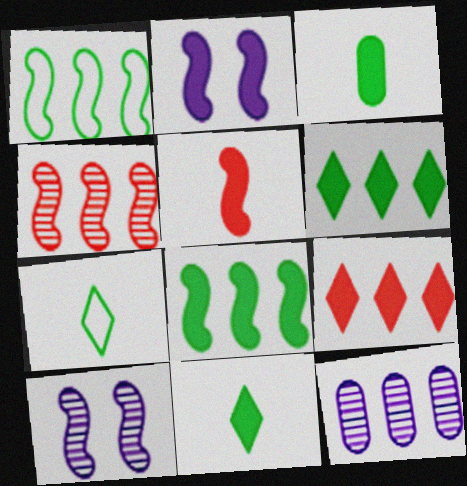[[1, 5, 10], 
[1, 9, 12], 
[2, 3, 9], 
[2, 5, 8]]